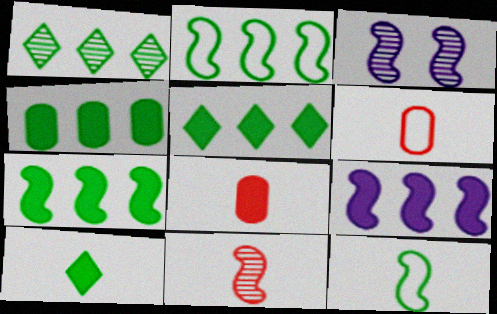[[1, 2, 4], 
[3, 5, 6], 
[4, 5, 7]]